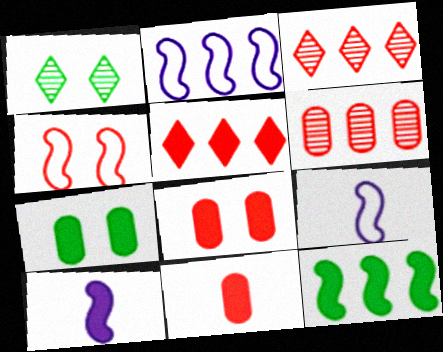[[1, 2, 11], 
[3, 4, 11], 
[3, 7, 9], 
[5, 7, 10]]